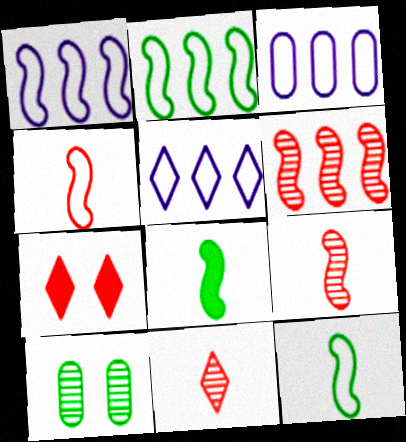[[1, 3, 5]]